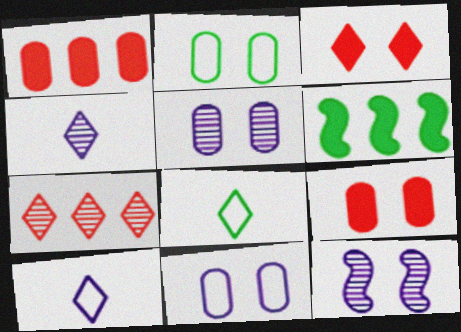[[1, 8, 12], 
[2, 3, 12], 
[2, 5, 9]]